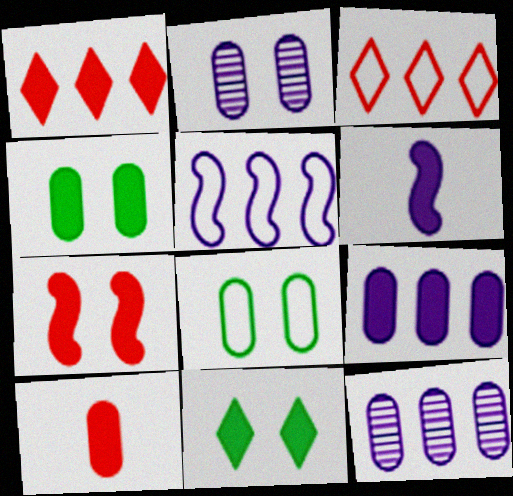[[1, 4, 6], 
[1, 7, 10], 
[4, 9, 10], 
[8, 10, 12]]